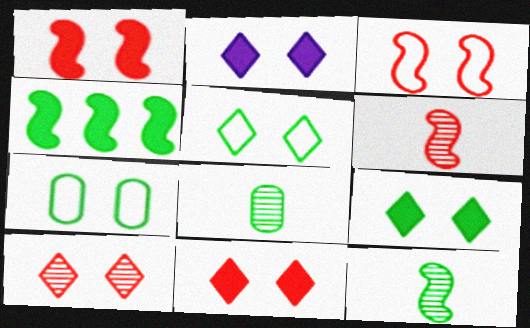[[2, 5, 10], 
[2, 9, 11], 
[4, 5, 8]]